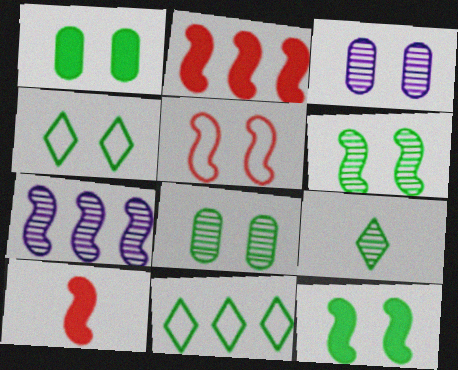[[1, 4, 6], 
[3, 10, 11], 
[4, 8, 12]]